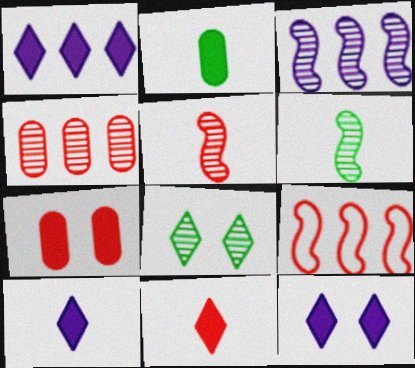[[1, 10, 12]]